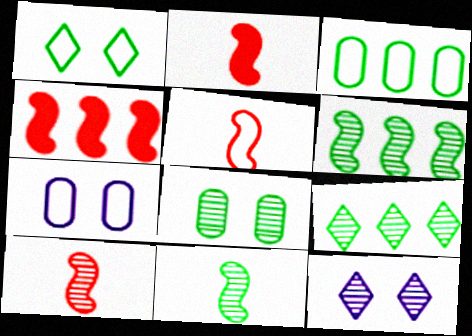[[2, 3, 12], 
[2, 5, 10], 
[2, 7, 9], 
[8, 9, 11]]